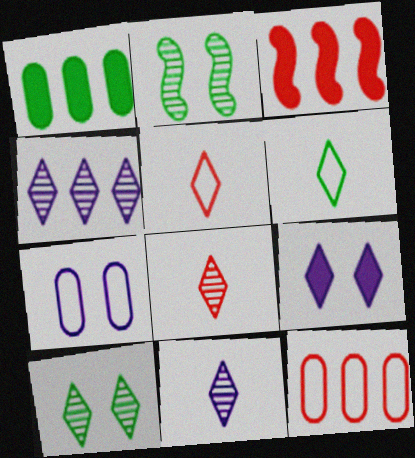[[1, 2, 6], 
[4, 8, 10]]